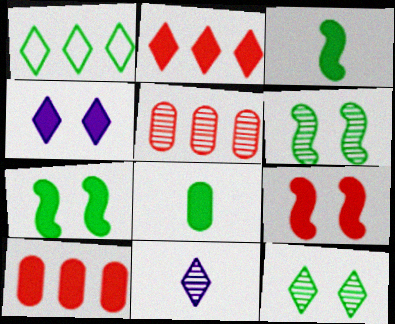[[1, 6, 8], 
[3, 4, 10], 
[5, 6, 11]]